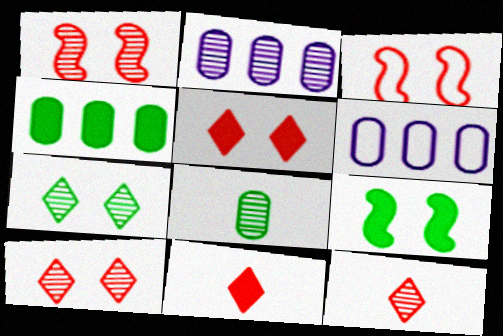[[6, 9, 12]]